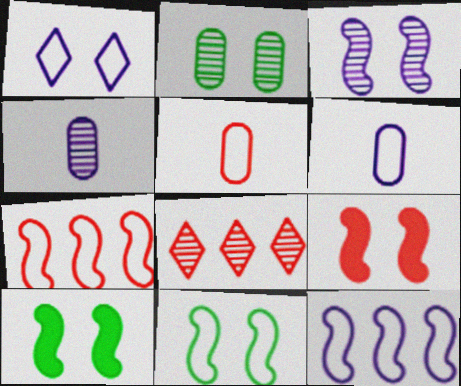[[1, 2, 9], 
[1, 6, 12], 
[3, 9, 11], 
[5, 8, 9], 
[6, 8, 10]]